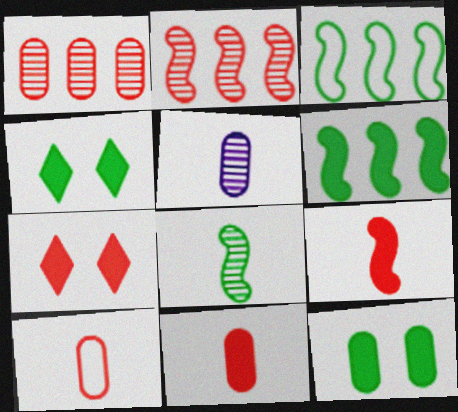[[2, 7, 10], 
[3, 5, 7]]